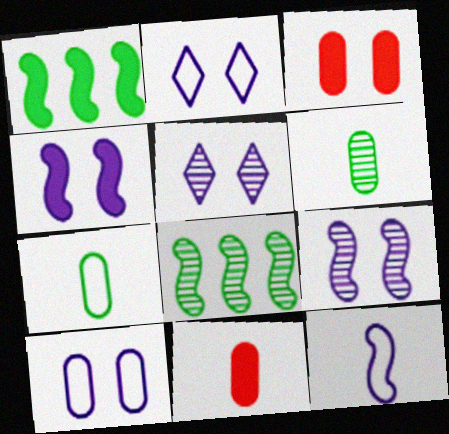[[2, 8, 11], 
[4, 5, 10]]